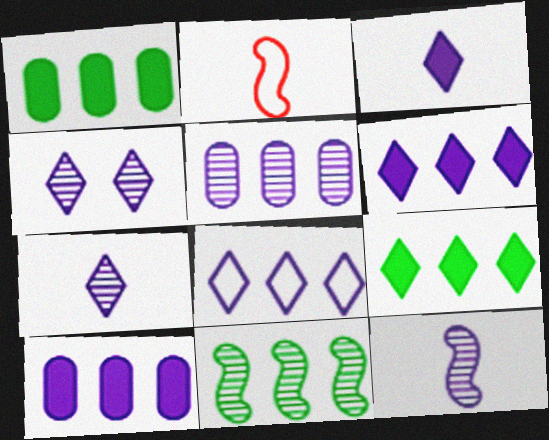[[1, 2, 4], 
[3, 4, 8], 
[4, 5, 12]]